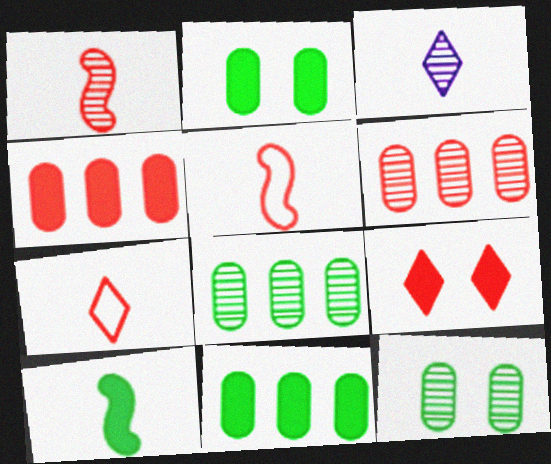[[5, 6, 9]]